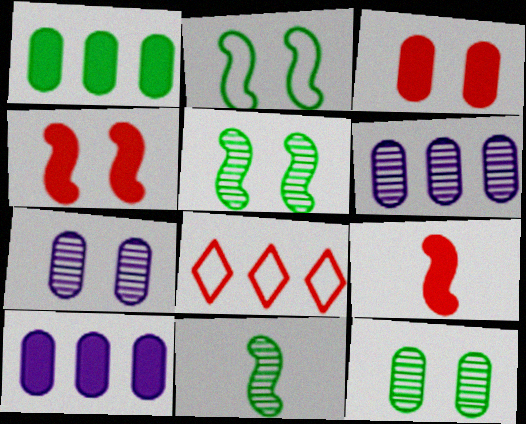[]